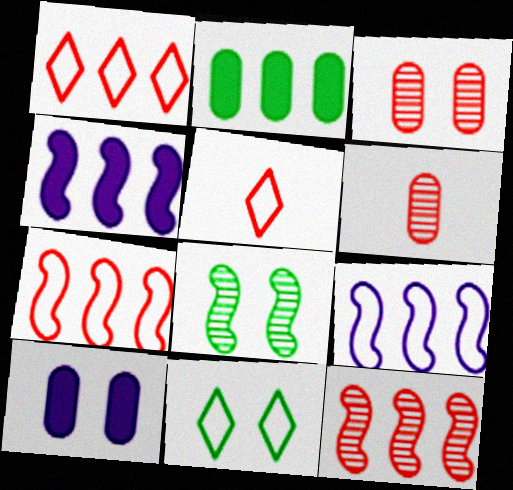[[4, 6, 11]]